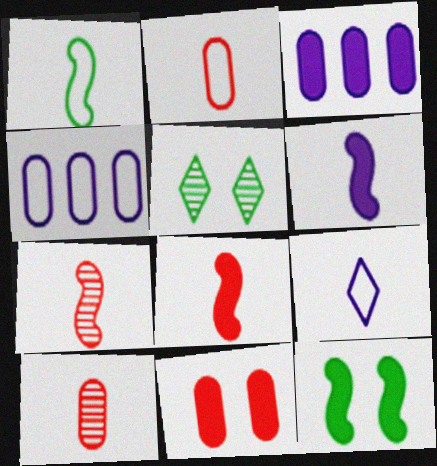[[1, 2, 9], 
[1, 6, 7], 
[4, 5, 8]]